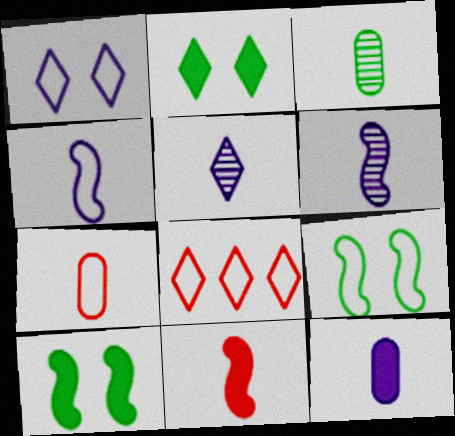[[2, 5, 8], 
[3, 7, 12], 
[4, 5, 12]]